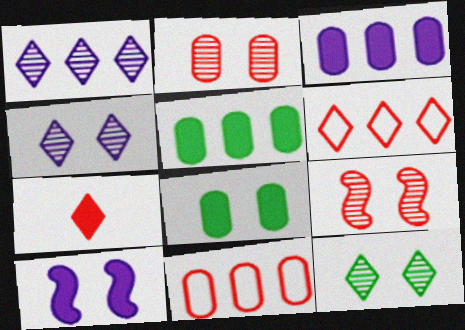[[5, 7, 10], 
[7, 9, 11]]